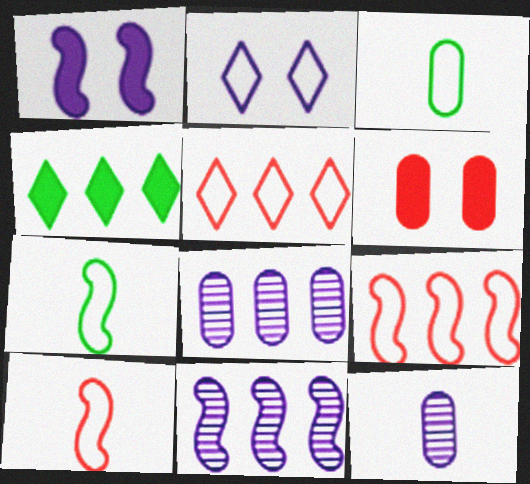[[2, 3, 9], 
[3, 6, 8], 
[4, 8, 9]]